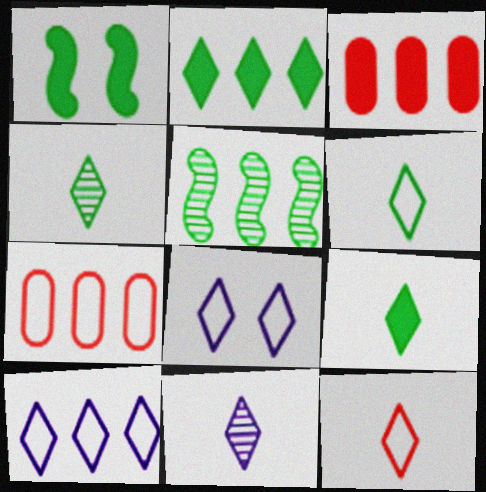[[1, 7, 11], 
[3, 5, 10], 
[4, 6, 9], 
[9, 11, 12]]